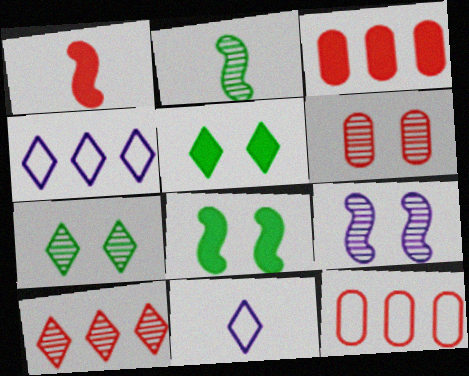[[5, 10, 11], 
[6, 7, 9]]